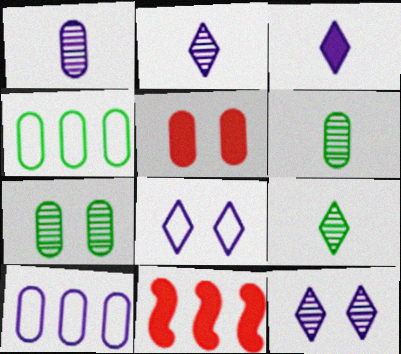[[1, 4, 5], 
[5, 6, 10], 
[6, 8, 11]]